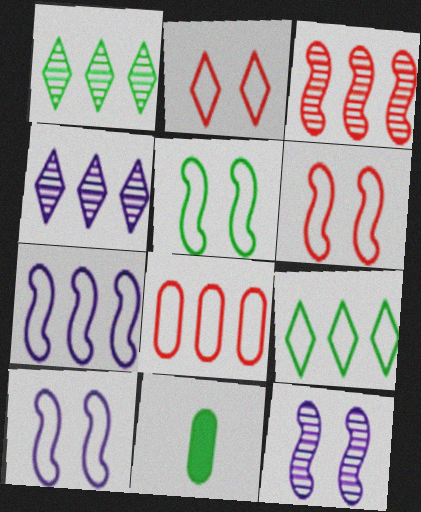[[1, 5, 11], 
[4, 6, 11], 
[5, 6, 10], 
[7, 8, 9]]